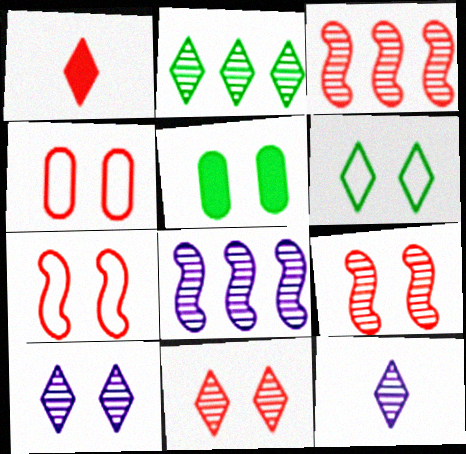[[1, 3, 4], 
[2, 11, 12], 
[5, 7, 10]]